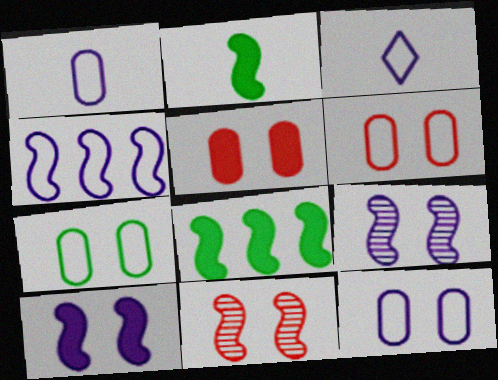[[2, 4, 11], 
[3, 4, 12], 
[6, 7, 12]]